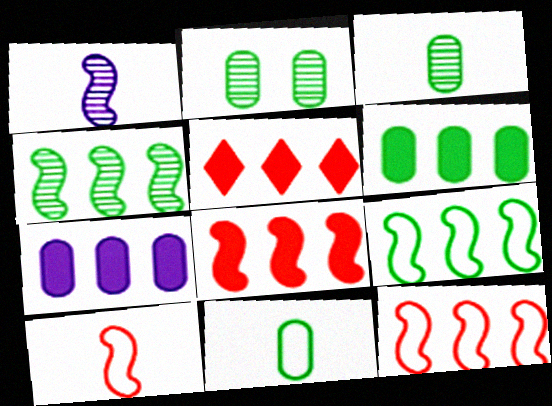[[2, 6, 11]]